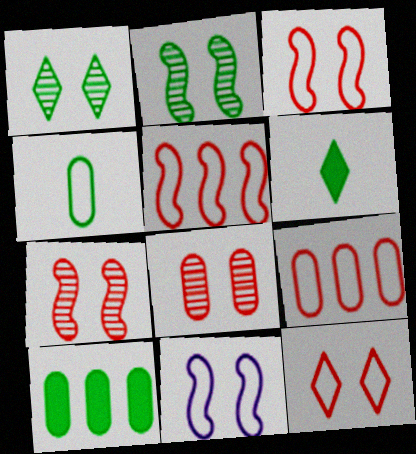[]